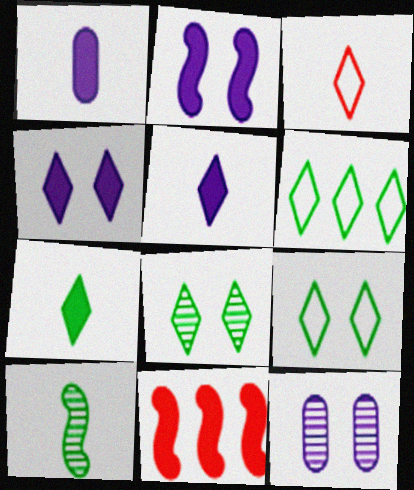[[1, 3, 10], 
[6, 7, 8]]